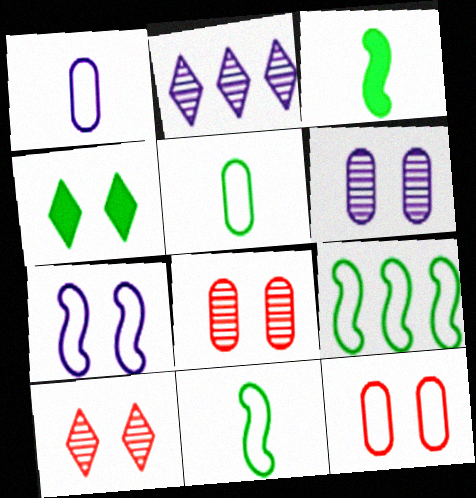[[2, 3, 12], 
[4, 7, 8]]